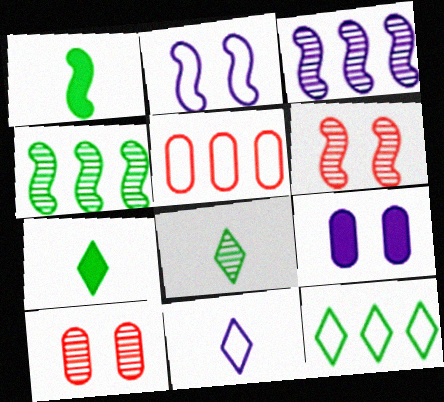[[3, 8, 10], 
[3, 9, 11]]